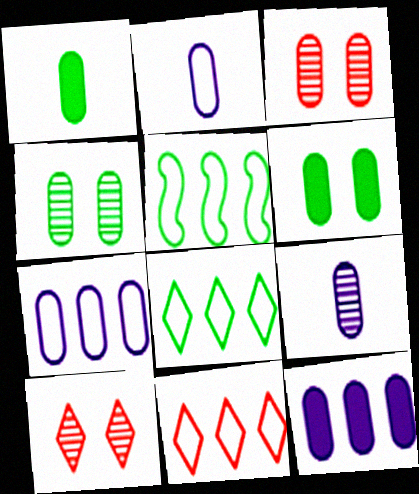[[1, 3, 7], 
[5, 7, 11]]